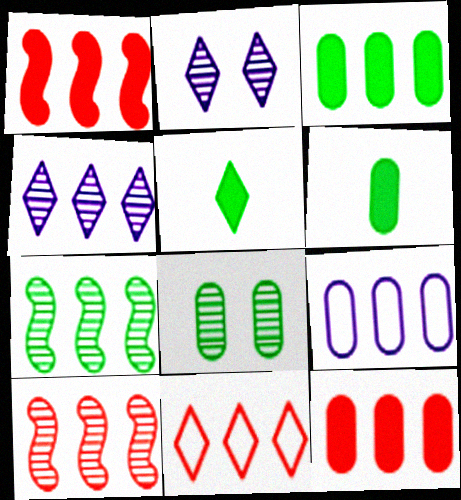[[2, 5, 11], 
[10, 11, 12]]